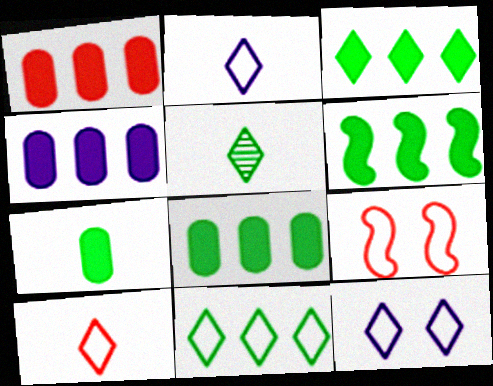[[1, 4, 8], 
[3, 6, 8], 
[4, 5, 9], 
[10, 11, 12]]